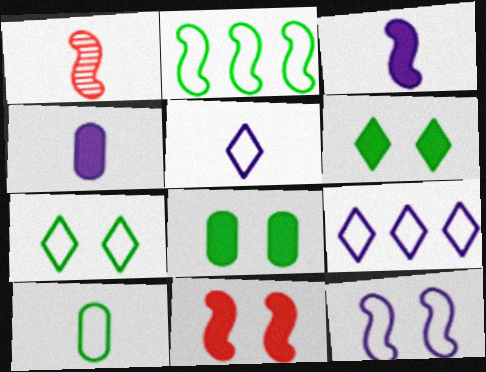[[1, 8, 9], 
[2, 7, 10]]